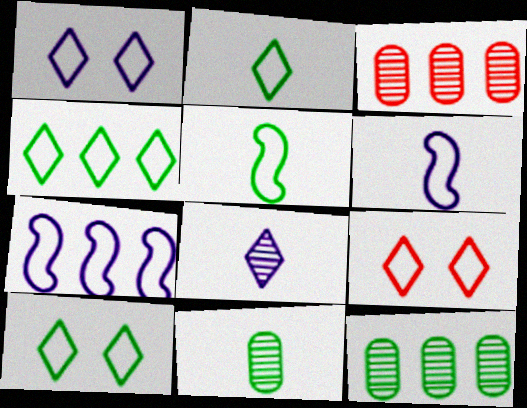[[1, 9, 10], 
[2, 4, 10]]